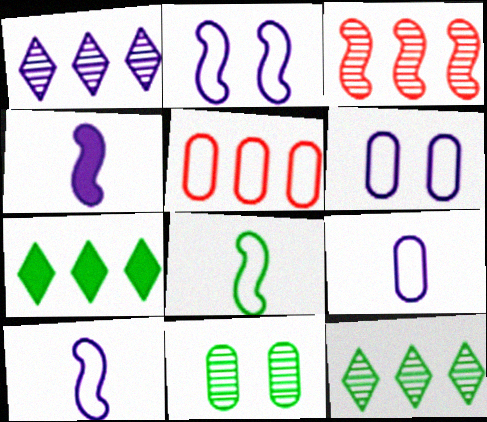[[1, 4, 6], 
[7, 8, 11]]